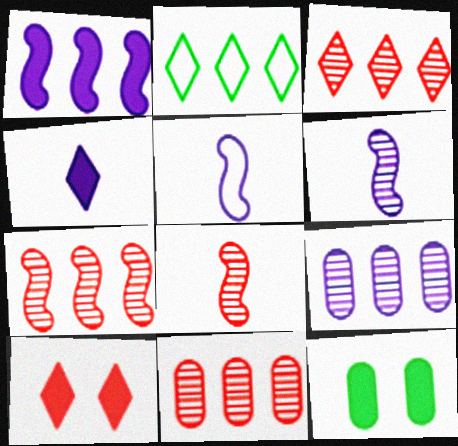[[1, 2, 11], 
[3, 5, 12], 
[3, 7, 11]]